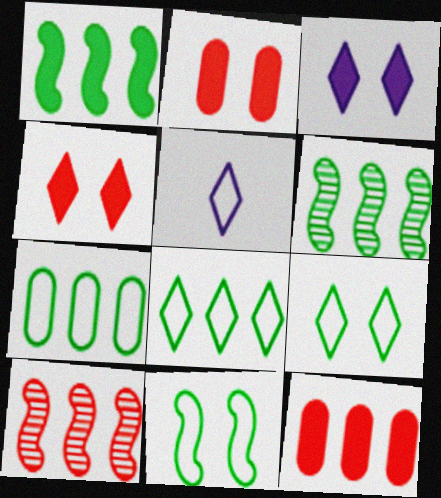[[2, 5, 6]]